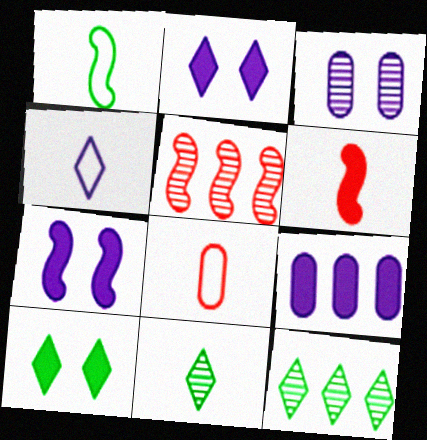[[1, 4, 8], 
[1, 5, 7], 
[3, 5, 11], 
[6, 9, 10], 
[7, 8, 12]]